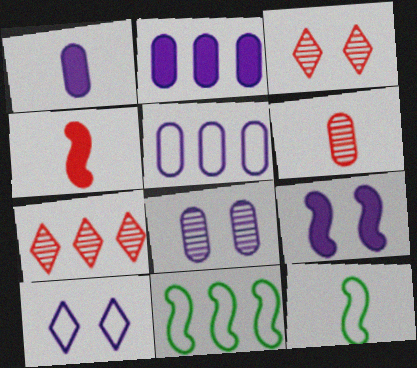[[1, 3, 11], 
[1, 5, 8], 
[2, 3, 12], 
[2, 7, 11], 
[8, 9, 10]]